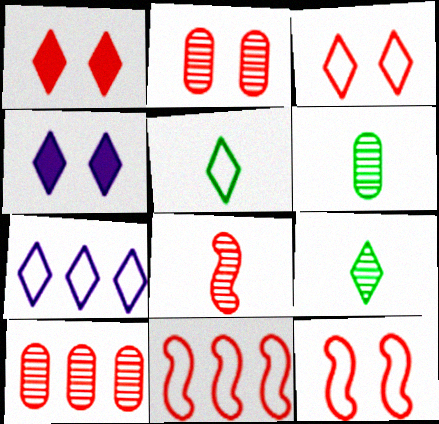[[1, 2, 12], 
[1, 7, 9], 
[3, 5, 7], 
[4, 6, 11]]